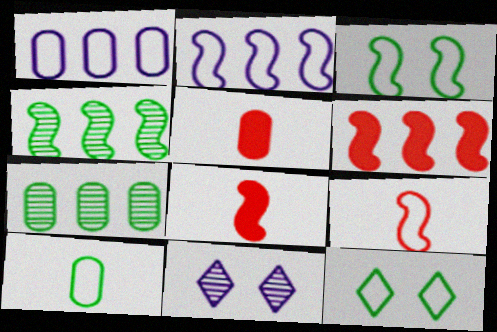[[1, 9, 12], 
[2, 3, 9], 
[2, 4, 6], 
[6, 10, 11]]